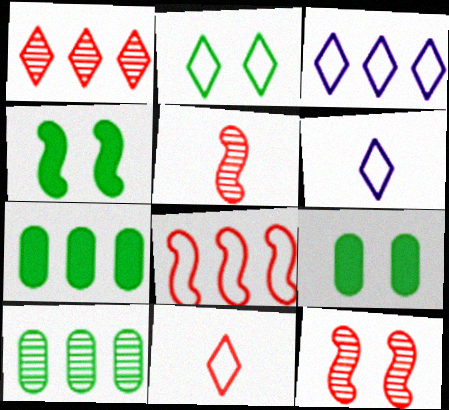[[2, 3, 11], 
[3, 5, 9], 
[6, 7, 12]]